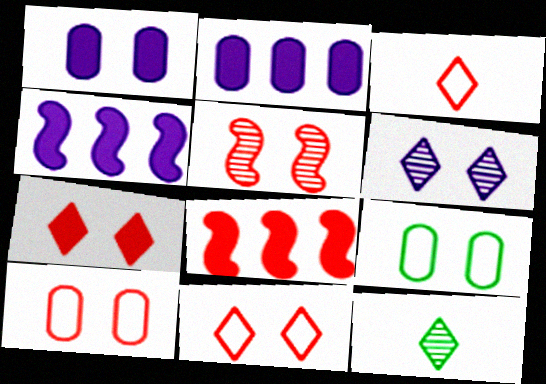[[4, 10, 12], 
[5, 7, 10]]